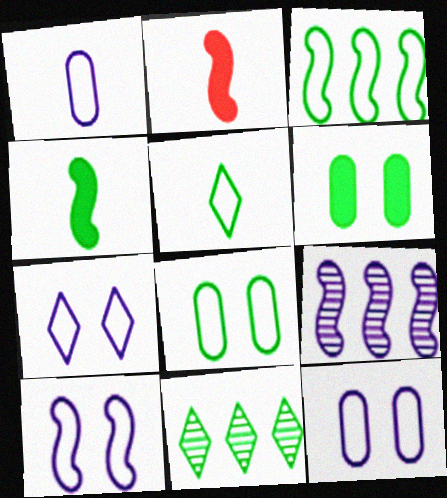[[2, 11, 12], 
[3, 5, 8], 
[4, 8, 11], 
[7, 10, 12]]